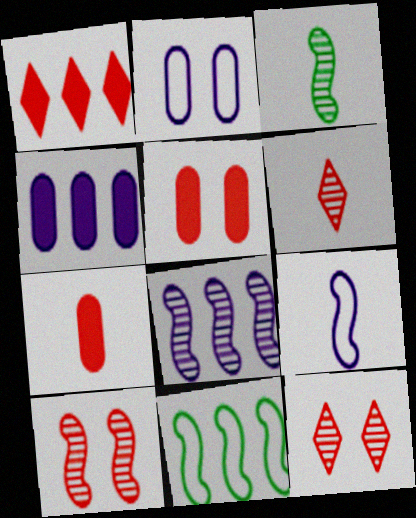[[1, 2, 3], 
[3, 8, 10]]